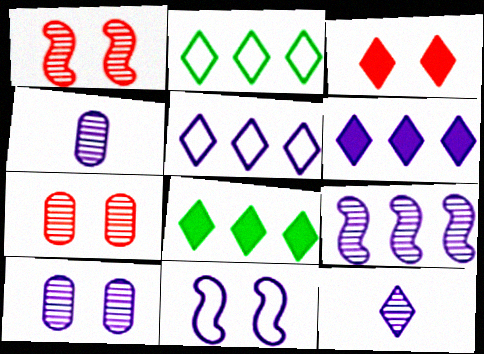[[2, 3, 12], 
[4, 6, 11], 
[9, 10, 12]]